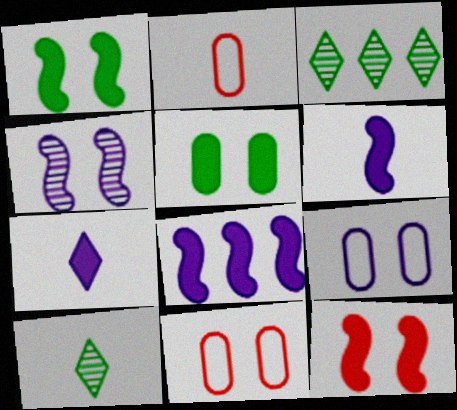[[2, 6, 10], 
[3, 6, 11], 
[8, 10, 11]]